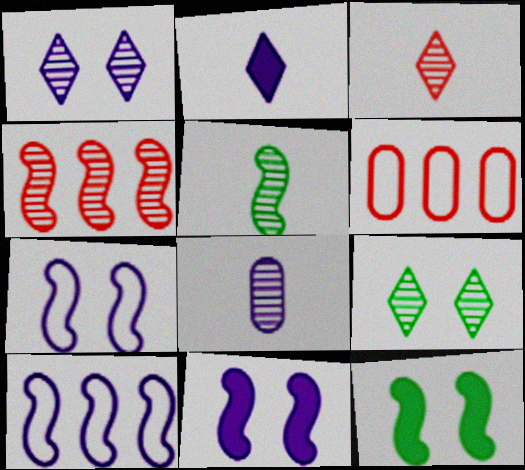[[3, 5, 8], 
[4, 8, 9]]